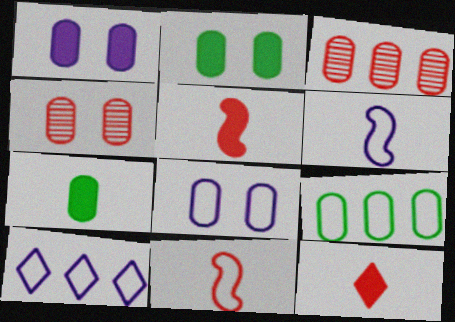[[2, 4, 8], 
[3, 7, 8], 
[6, 8, 10]]